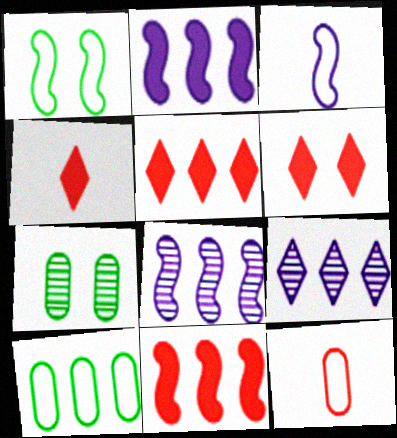[[3, 5, 7], 
[4, 5, 6], 
[5, 8, 10], 
[9, 10, 11]]